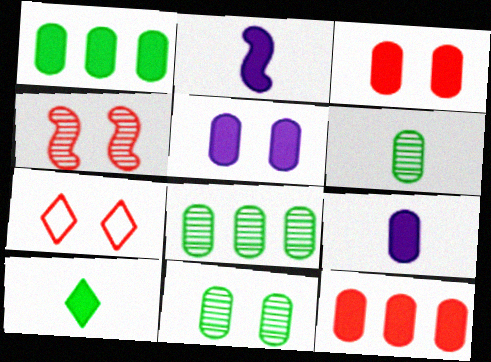[[1, 3, 9], 
[2, 7, 8], 
[3, 4, 7], 
[6, 8, 11]]